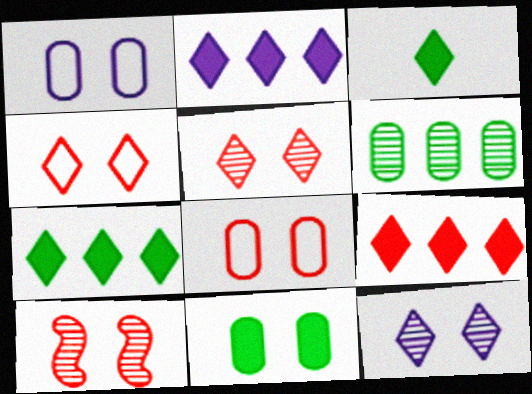[[2, 7, 9]]